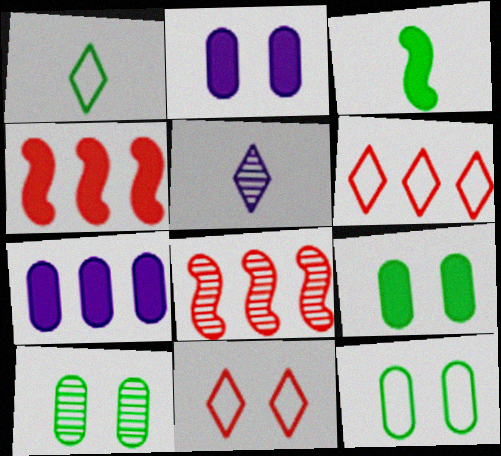[[1, 2, 8], 
[4, 5, 12], 
[5, 8, 10], 
[9, 10, 12]]